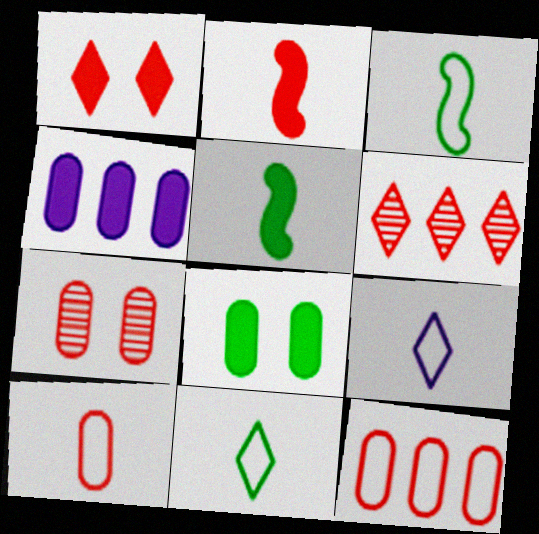[[1, 4, 5], 
[3, 9, 10]]